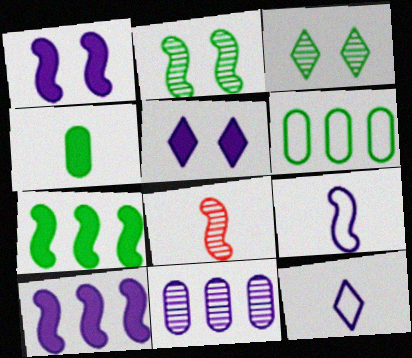[[1, 11, 12], 
[3, 8, 11], 
[4, 8, 12], 
[5, 6, 8], 
[5, 9, 11]]